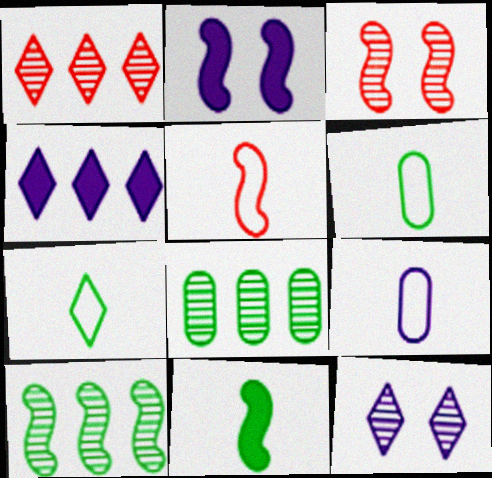[[1, 2, 6], 
[2, 5, 10], 
[3, 4, 6], 
[5, 7, 9]]